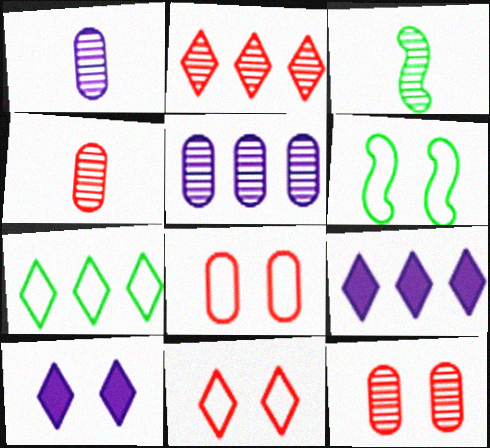[[2, 7, 9], 
[3, 8, 9], 
[4, 6, 9], 
[6, 10, 12]]